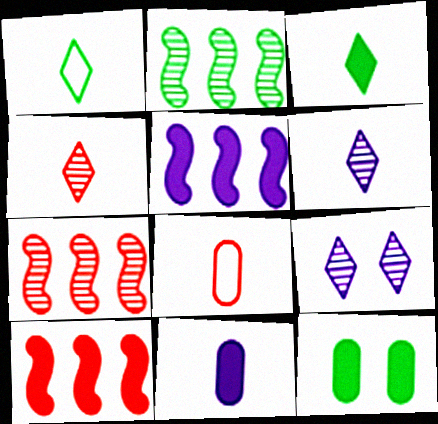[[1, 2, 12]]